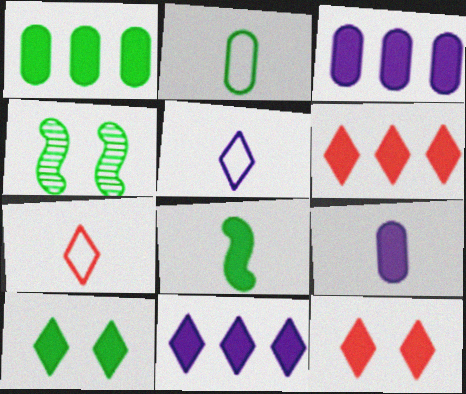[[1, 8, 10], 
[3, 4, 7], 
[3, 8, 12]]